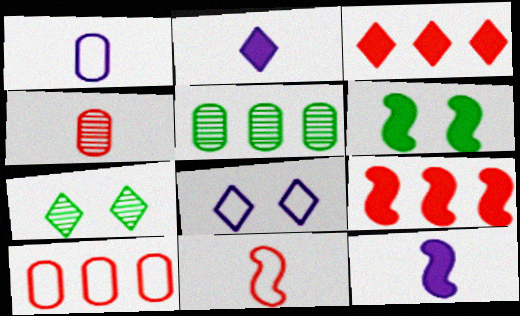[[1, 7, 9], 
[6, 9, 12], 
[7, 10, 12]]